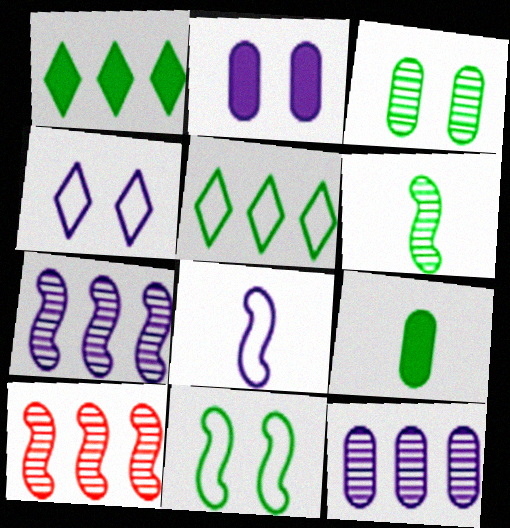[[4, 9, 10]]